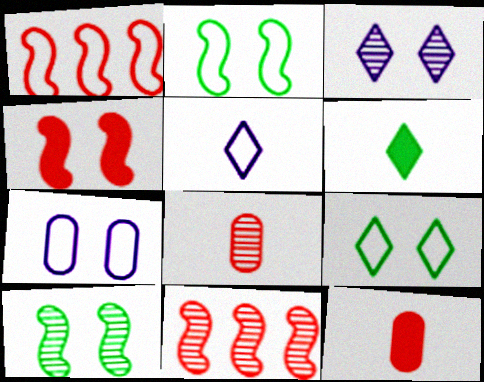[[6, 7, 11]]